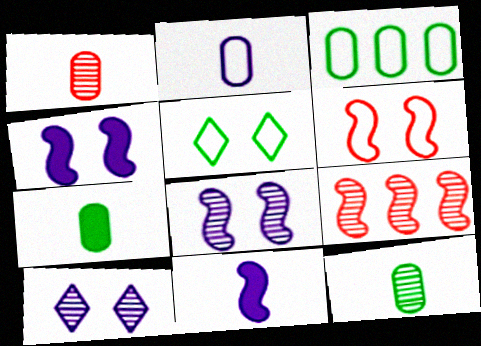[[1, 2, 7], 
[9, 10, 12]]